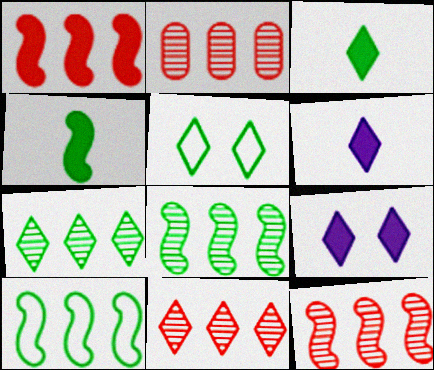[[2, 11, 12], 
[3, 5, 7], 
[5, 6, 11]]